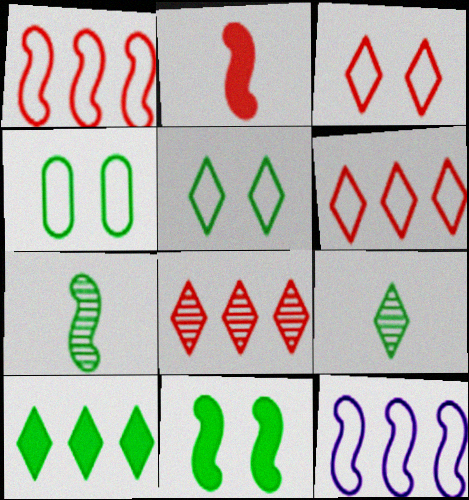[[4, 7, 10], 
[5, 9, 10]]